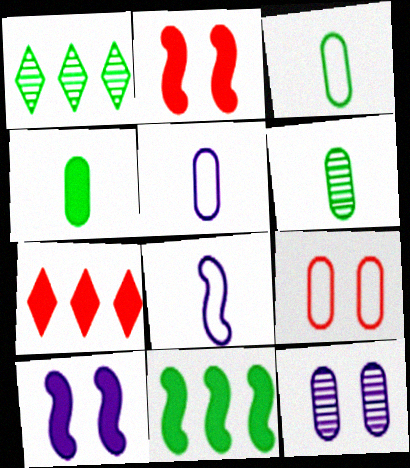[[1, 2, 5], 
[3, 4, 6], 
[4, 7, 10]]